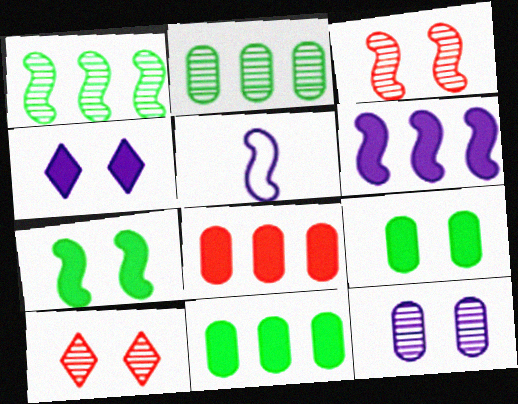[[5, 10, 11]]